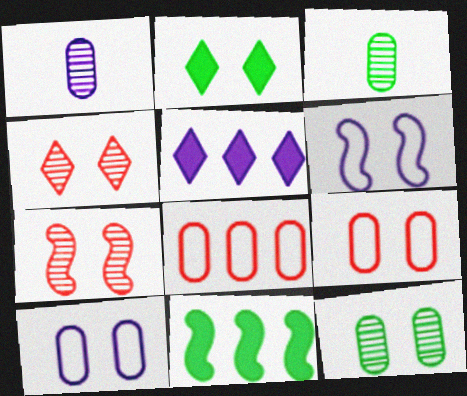[[1, 5, 6], 
[2, 7, 10]]